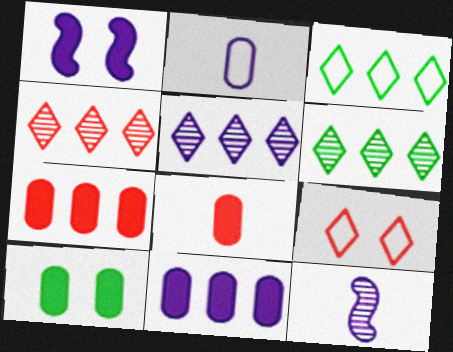[[1, 2, 5], 
[4, 5, 6], 
[8, 10, 11]]